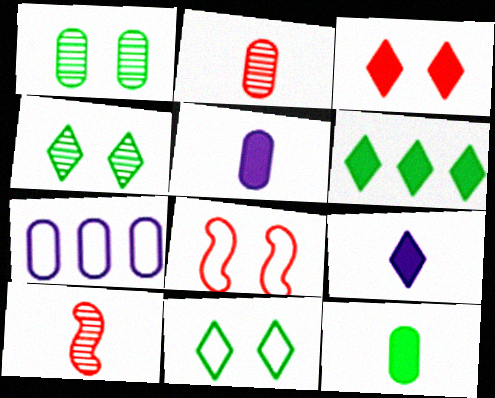[[3, 6, 9]]